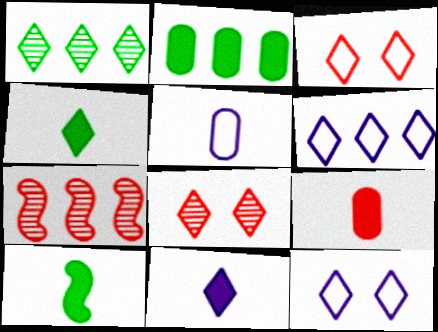[[1, 3, 11], 
[2, 6, 7], 
[3, 7, 9], 
[4, 6, 8], 
[9, 10, 11]]